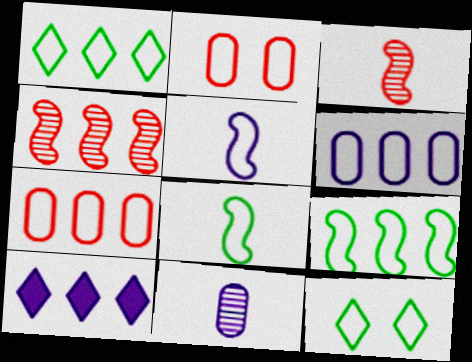[[1, 2, 5], 
[5, 7, 12]]